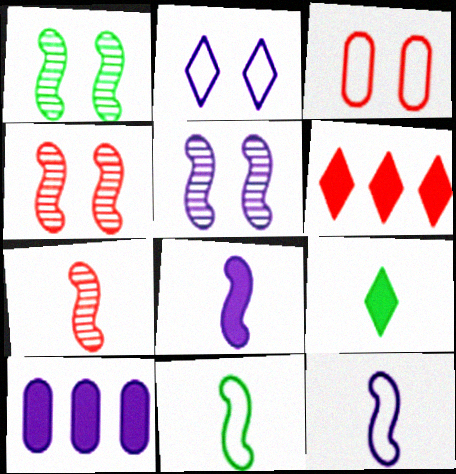[[1, 4, 5], 
[3, 6, 7], 
[7, 8, 11]]